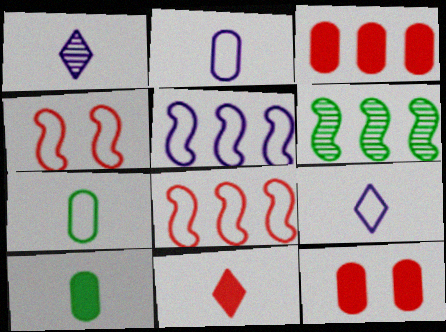[[6, 9, 12]]